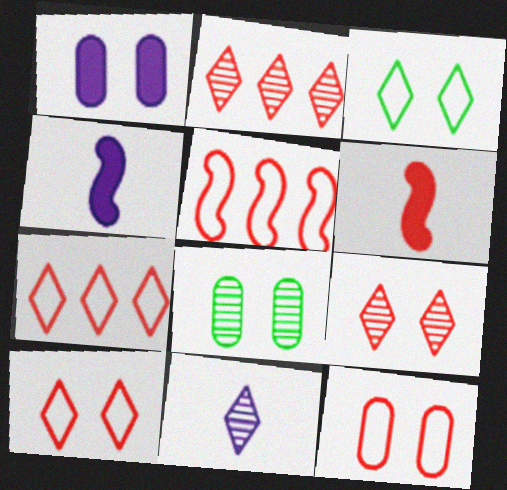[[1, 8, 12], 
[2, 6, 12], 
[4, 7, 8]]